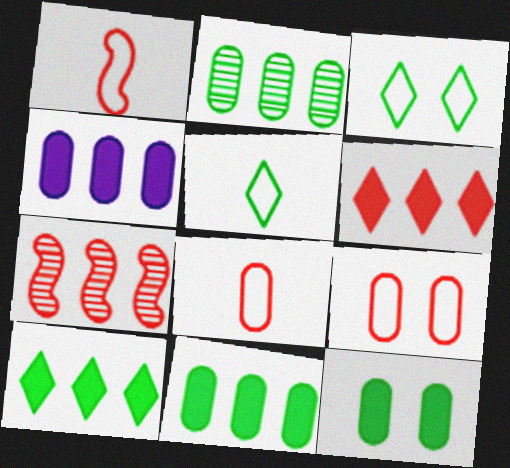[]